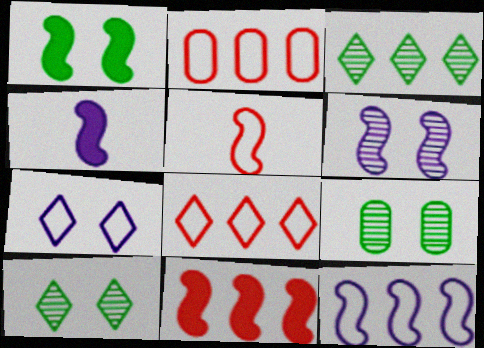[[1, 4, 11], 
[2, 4, 10], 
[4, 6, 12], 
[4, 8, 9]]